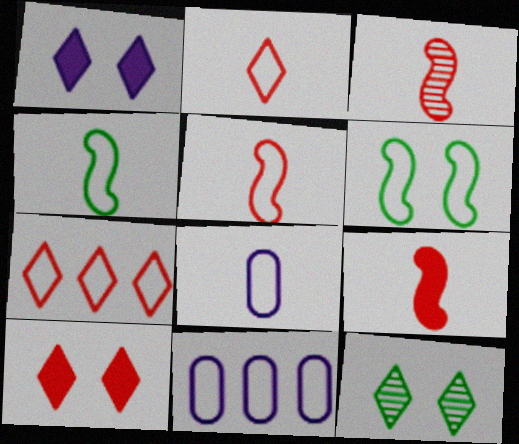[[2, 4, 8], 
[2, 6, 11], 
[3, 5, 9], 
[6, 7, 8], 
[9, 11, 12]]